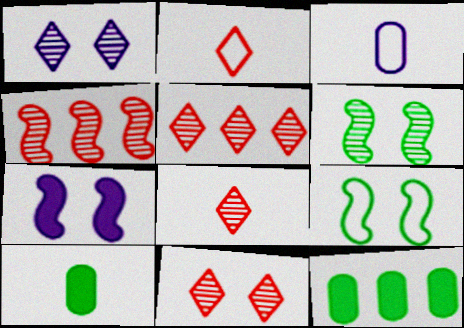[[5, 8, 11]]